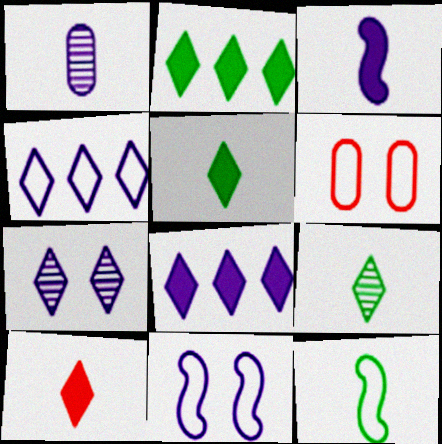[[1, 8, 11], 
[1, 10, 12], 
[4, 6, 12]]